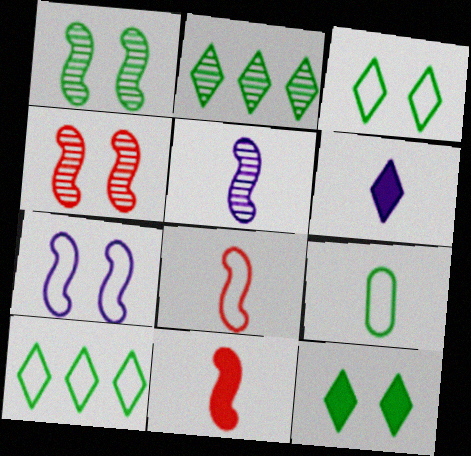[]